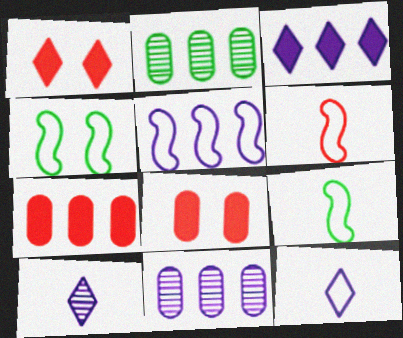[[1, 9, 11], 
[3, 5, 11], 
[4, 5, 6], 
[4, 7, 10]]